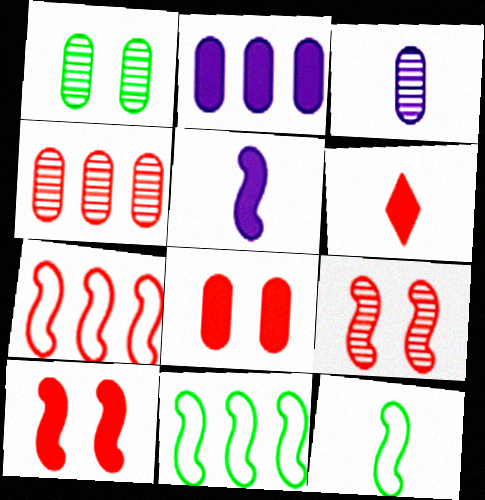[[1, 3, 4], 
[3, 6, 12], 
[5, 9, 11]]